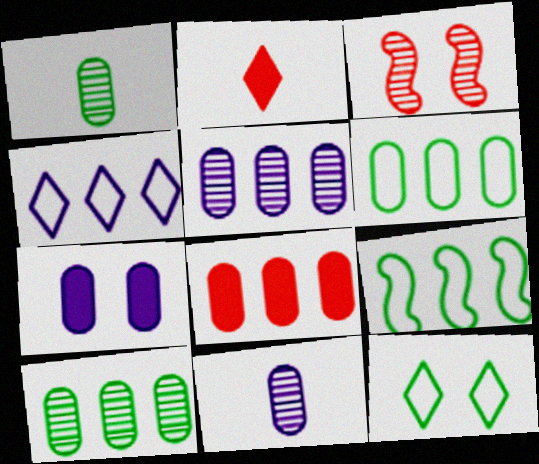[[3, 7, 12], 
[5, 6, 8]]